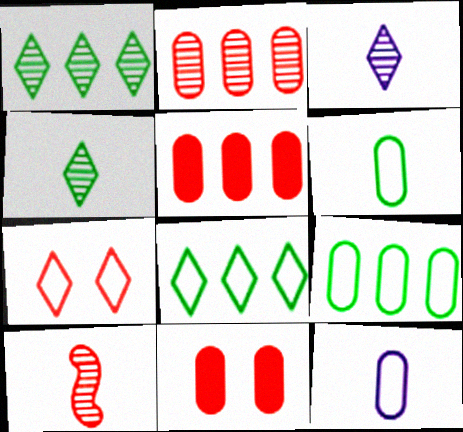[[5, 7, 10]]